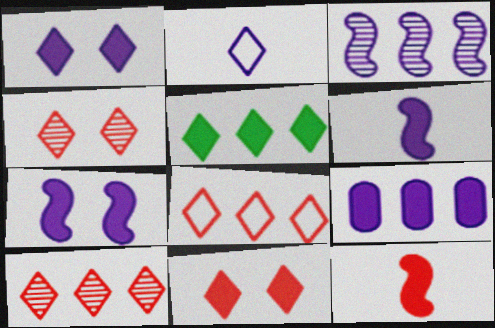[[1, 6, 9], 
[2, 4, 5]]